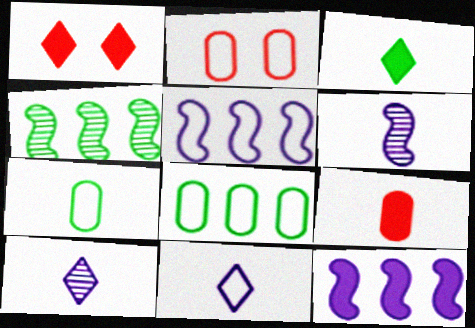[[1, 6, 8]]